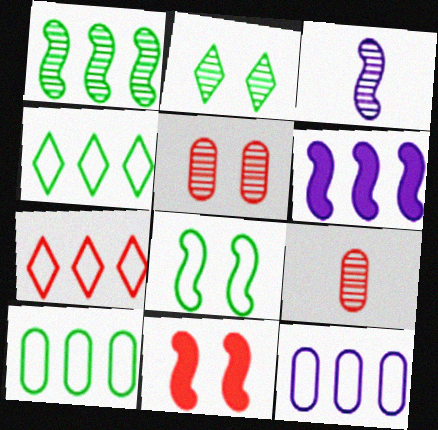[[7, 9, 11]]